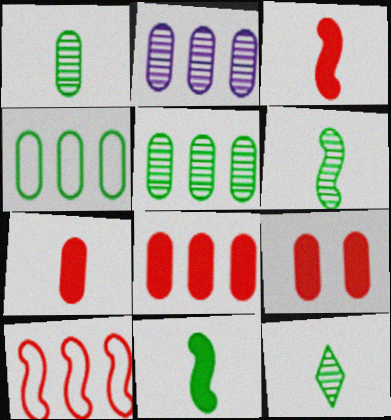[[1, 6, 12], 
[2, 4, 8], 
[7, 8, 9]]